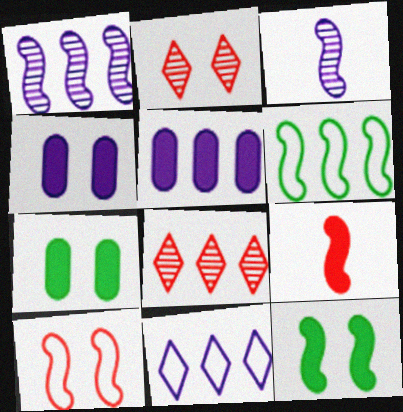[[1, 5, 11], 
[3, 4, 11], 
[5, 6, 8]]